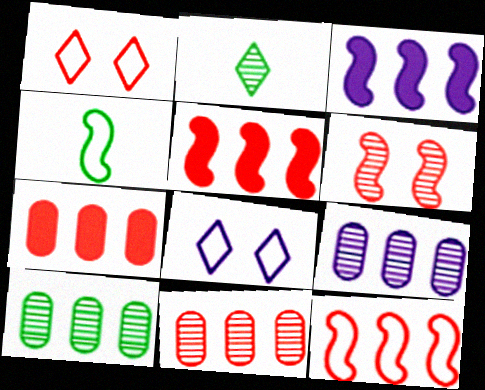[[2, 6, 9], 
[3, 4, 6], 
[9, 10, 11]]